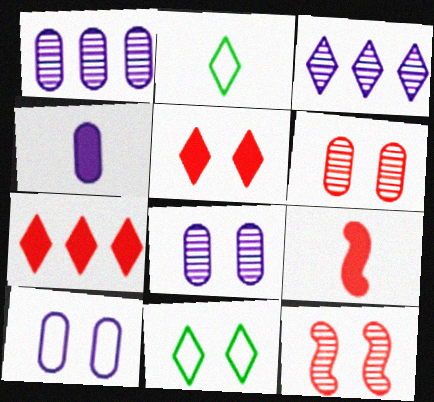[[1, 4, 10], 
[1, 9, 11], 
[2, 3, 5]]